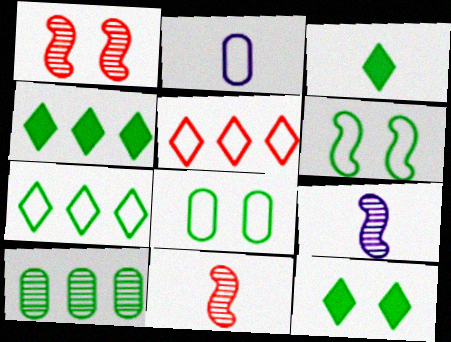[[1, 2, 4], 
[2, 3, 11], 
[2, 5, 6], 
[3, 4, 12], 
[3, 6, 10]]